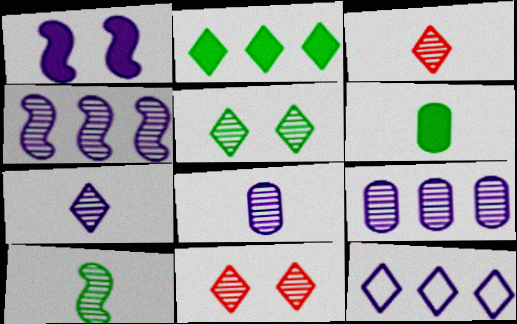[[1, 8, 12], 
[3, 8, 10], 
[9, 10, 11]]